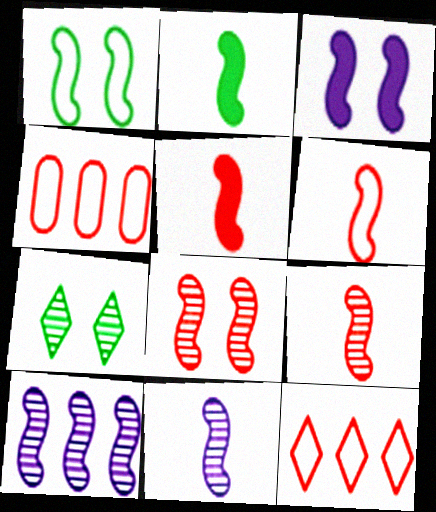[[1, 3, 8], 
[1, 5, 10], 
[2, 6, 11], 
[5, 6, 9]]